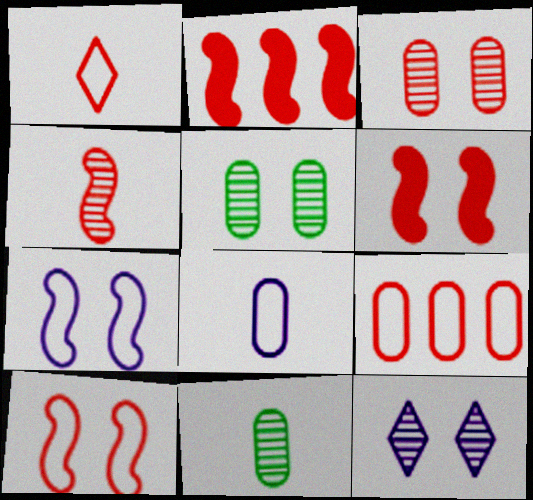[[1, 2, 3], 
[1, 9, 10], 
[2, 4, 10]]